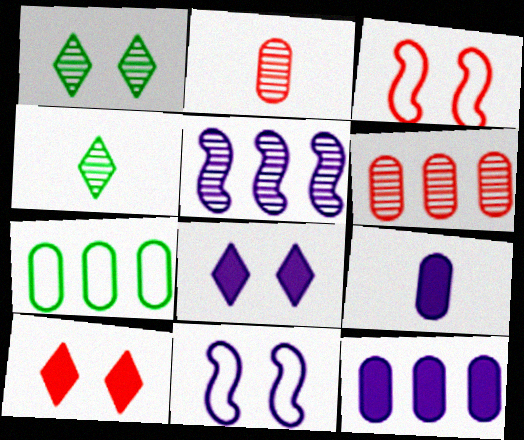[[1, 2, 5], 
[3, 4, 12], 
[6, 7, 12]]